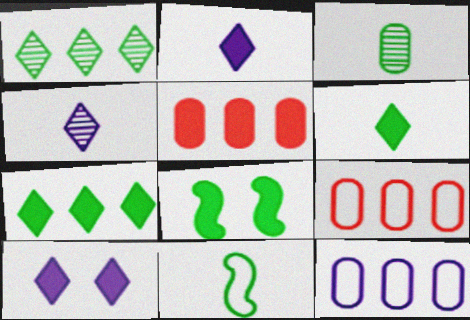[[2, 5, 8], 
[3, 6, 11], 
[4, 8, 9]]